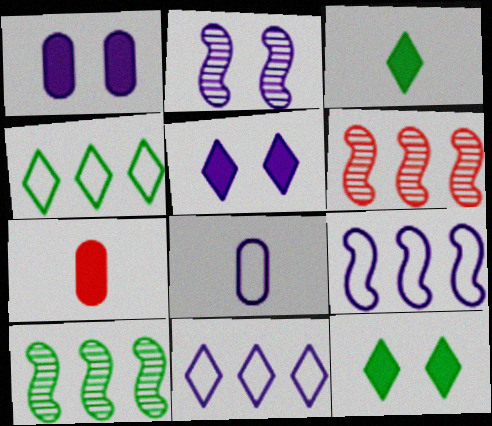[[2, 4, 7], 
[6, 8, 12]]